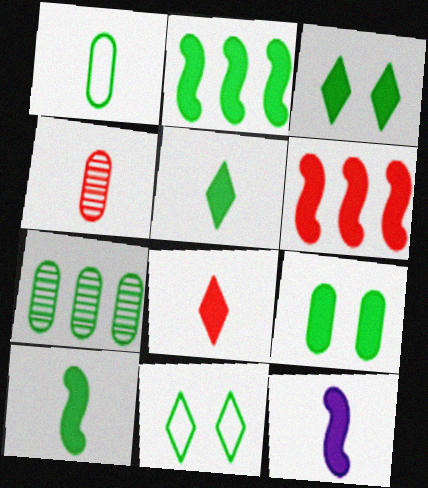[[1, 7, 9], 
[2, 5, 9], 
[7, 10, 11]]